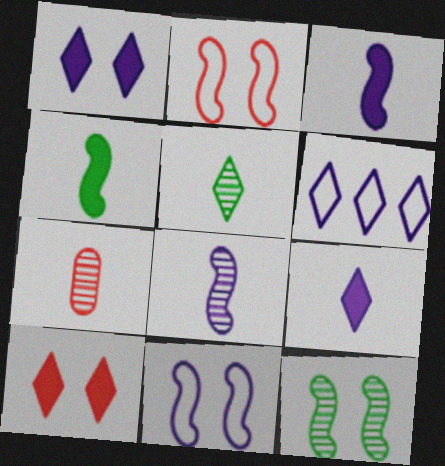[[5, 6, 10], 
[5, 7, 8]]